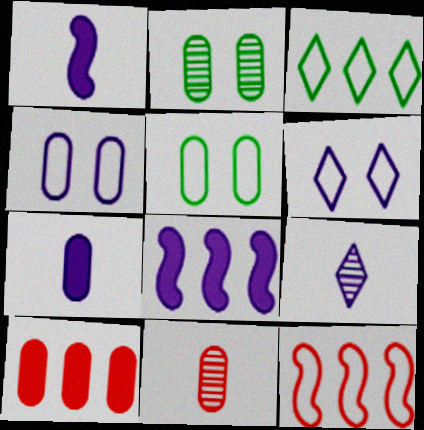[[4, 8, 9]]